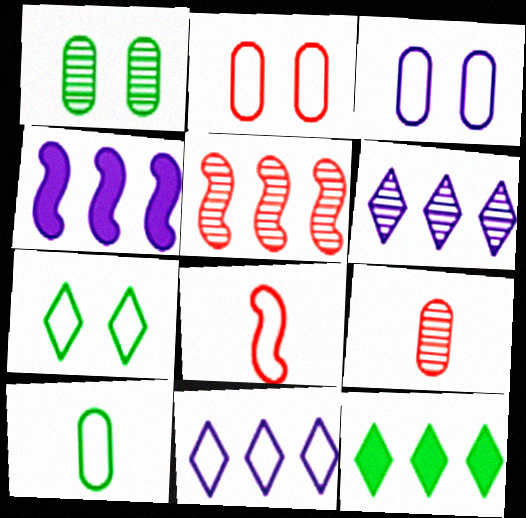[[4, 7, 9]]